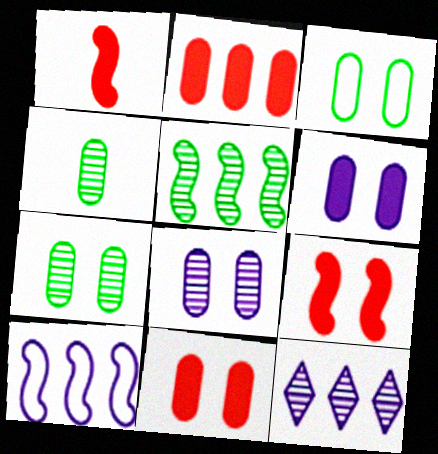[[1, 3, 12], 
[3, 8, 11]]